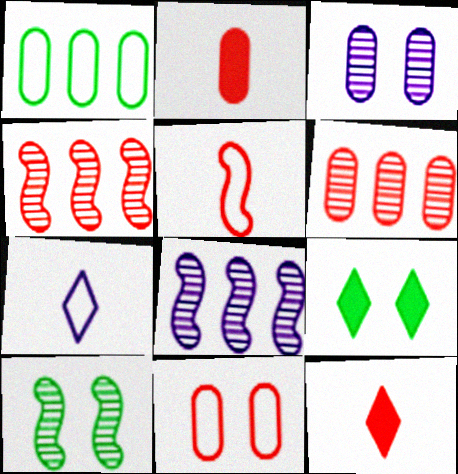[[1, 2, 3], 
[2, 6, 11], 
[4, 11, 12]]